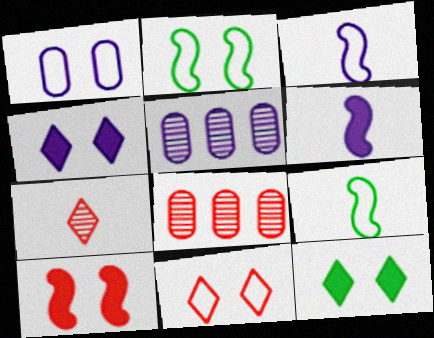[[1, 2, 11], 
[3, 4, 5], 
[3, 8, 12], 
[4, 8, 9]]